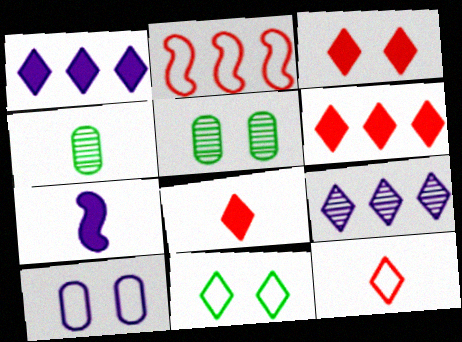[[3, 6, 8], 
[4, 7, 12], 
[7, 9, 10], 
[8, 9, 11]]